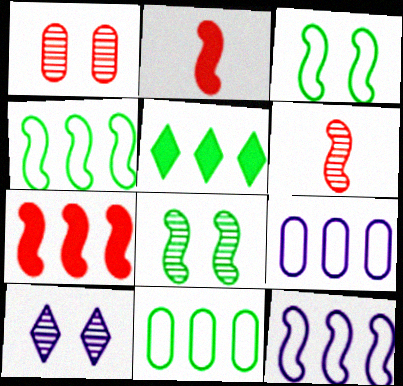[[1, 8, 10], 
[2, 8, 12], 
[2, 10, 11]]